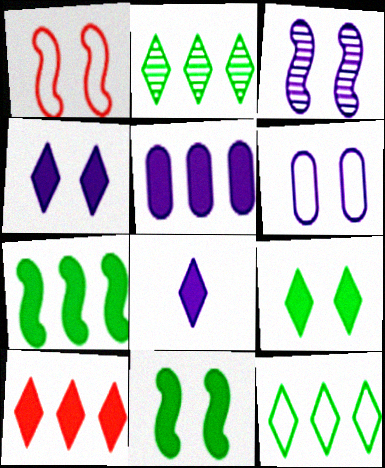[[1, 3, 11], 
[3, 4, 6], 
[5, 7, 10], 
[8, 9, 10]]